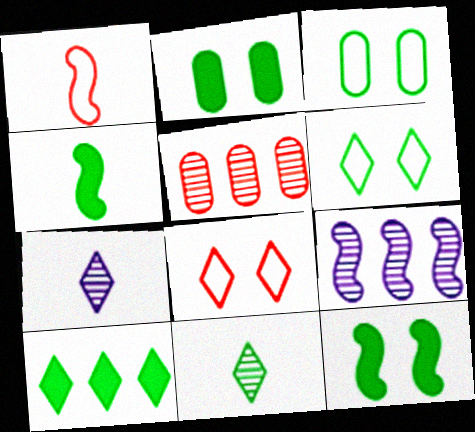[[1, 9, 12], 
[2, 4, 10], 
[6, 10, 11], 
[7, 8, 10]]